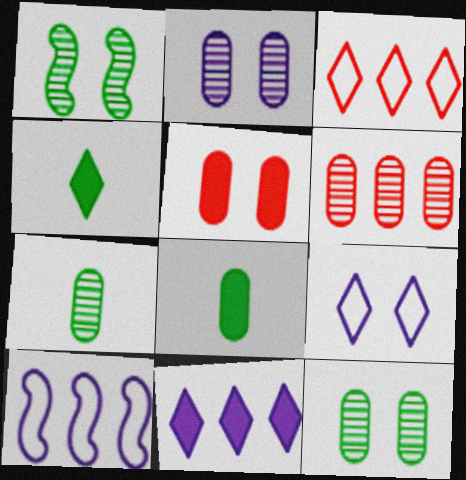[[1, 5, 9], 
[2, 6, 7]]